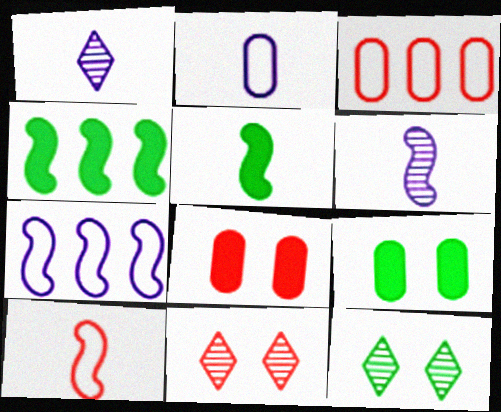[[2, 4, 11], 
[5, 6, 10]]